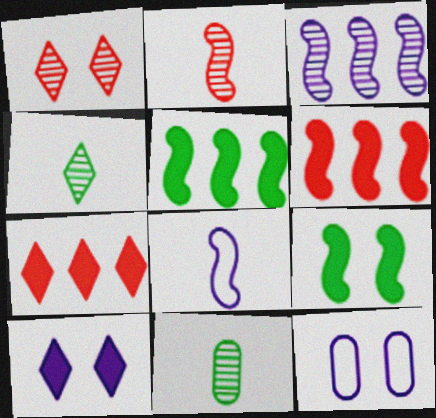[[1, 3, 11], 
[1, 9, 12], 
[4, 6, 12]]